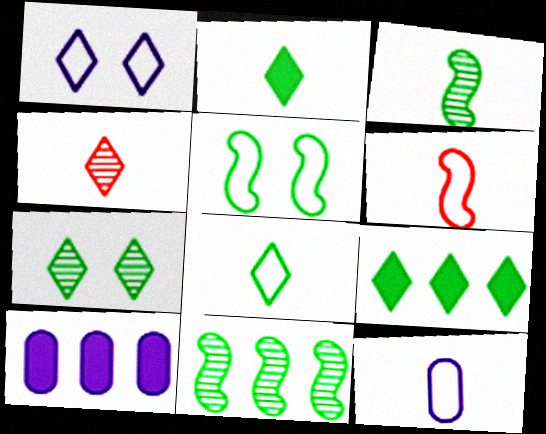[[1, 4, 9], 
[4, 5, 10], 
[6, 7, 10], 
[6, 8, 12], 
[7, 8, 9]]